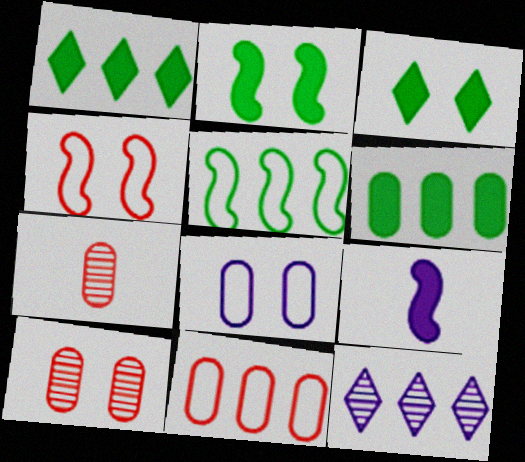[[6, 7, 8], 
[8, 9, 12]]